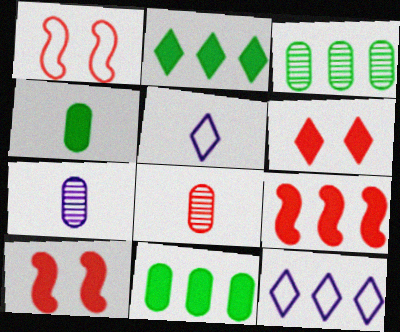[[1, 2, 7], 
[3, 5, 10], 
[3, 9, 12]]